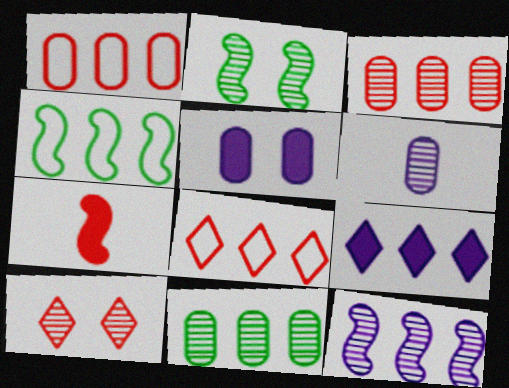[[1, 7, 10], 
[3, 4, 9]]